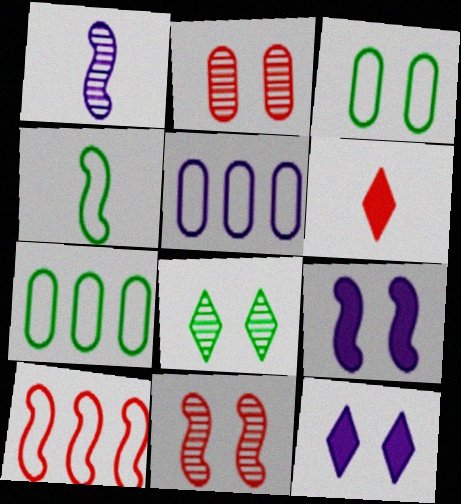[[1, 5, 12], 
[2, 6, 10], 
[3, 11, 12]]